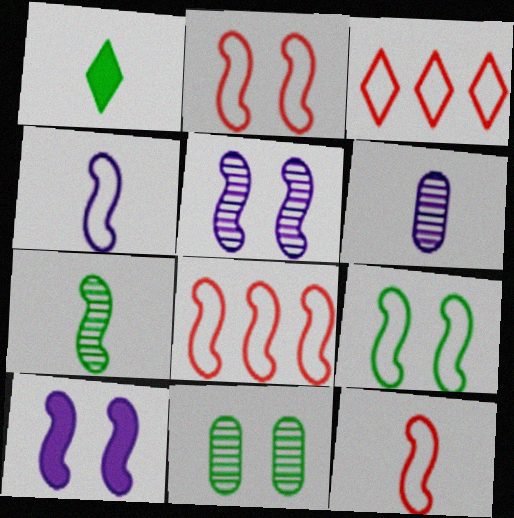[[1, 6, 12], 
[2, 8, 12], 
[4, 8, 9], 
[7, 8, 10]]